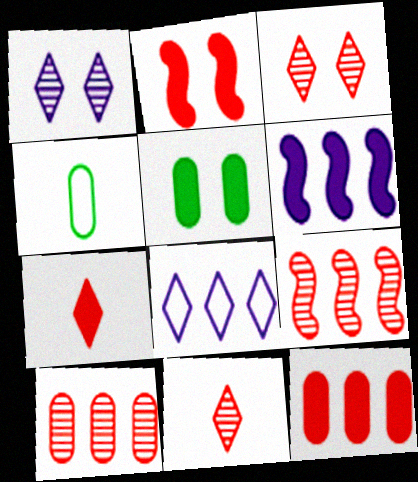[[2, 7, 12], 
[3, 4, 6], 
[5, 6, 7]]